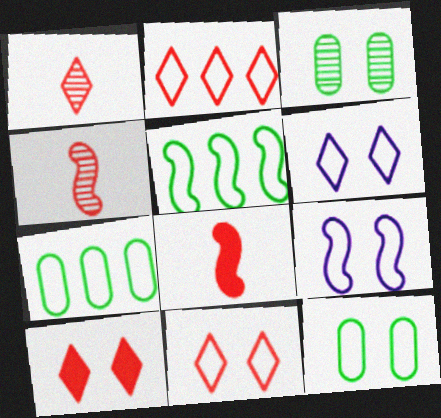[[1, 2, 10], 
[3, 9, 10], 
[9, 11, 12]]